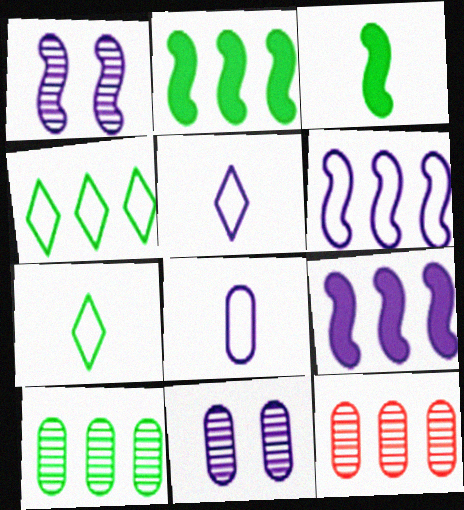[[2, 4, 10], 
[4, 9, 12], 
[5, 9, 11]]